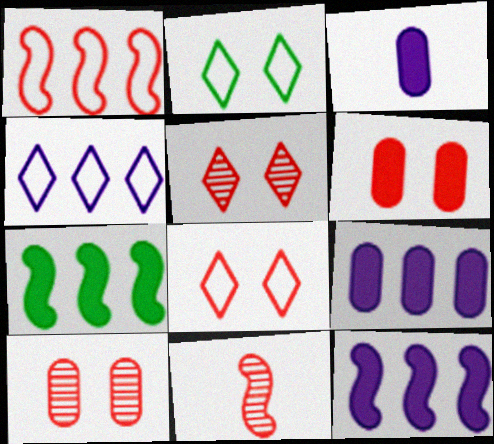[[2, 9, 11]]